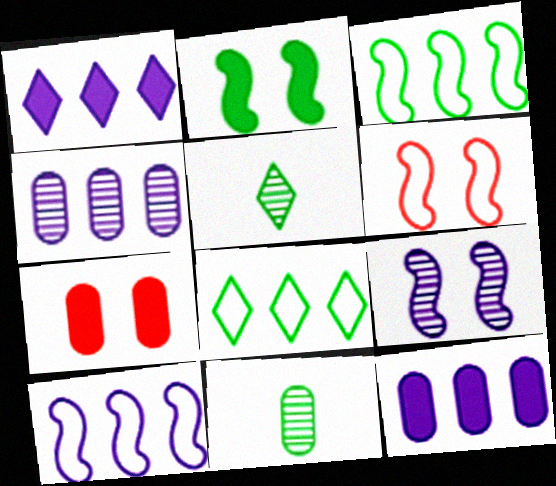[[1, 4, 10], 
[1, 6, 11], 
[2, 6, 9], 
[2, 8, 11], 
[5, 6, 12], 
[5, 7, 10]]